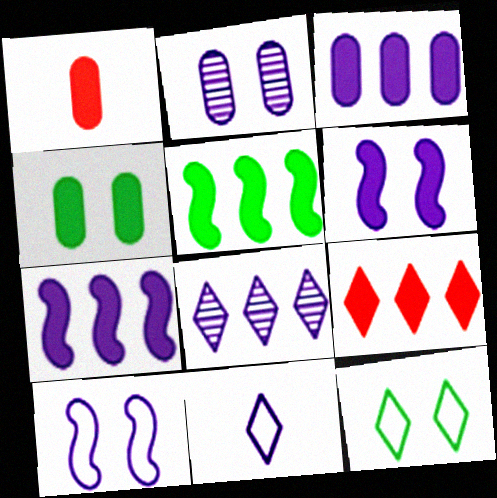[[1, 3, 4], 
[2, 7, 11], 
[3, 5, 9]]